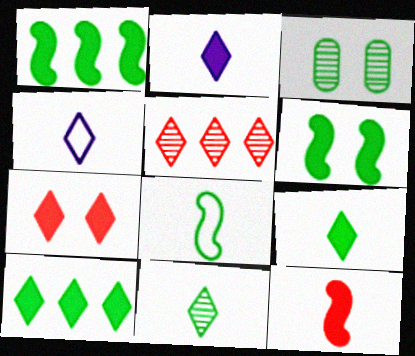[[2, 7, 10], 
[3, 8, 10]]